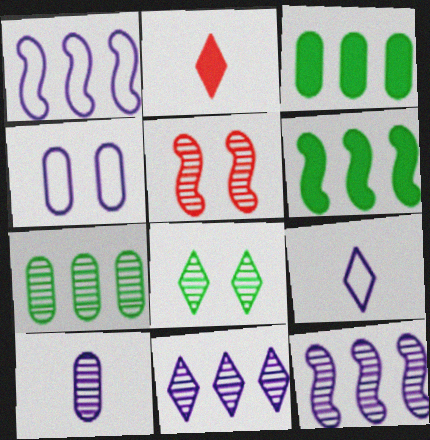[[1, 4, 9], 
[3, 5, 9]]